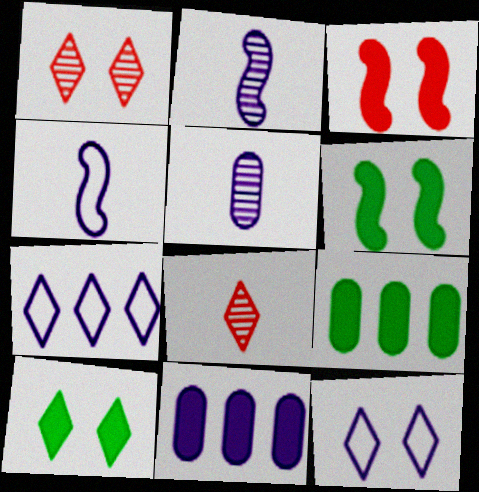[[1, 4, 9], 
[1, 10, 12], 
[2, 11, 12], 
[7, 8, 10]]